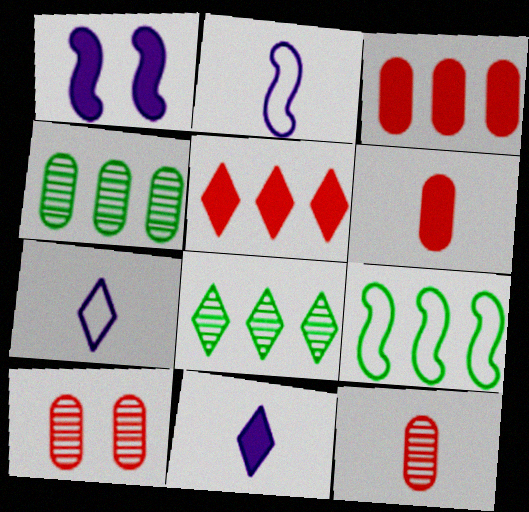[[9, 10, 11]]